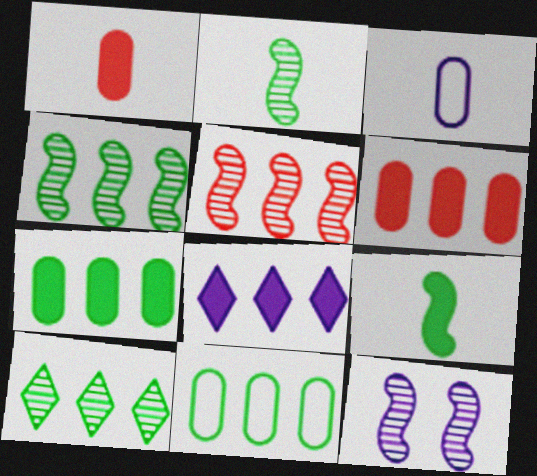[[2, 5, 12], 
[3, 8, 12], 
[5, 8, 11]]